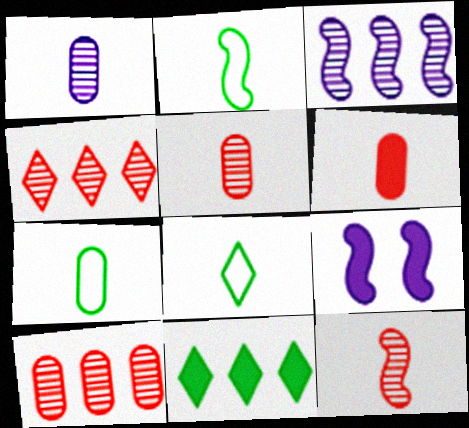[[1, 6, 7], 
[2, 7, 8], 
[4, 7, 9], 
[6, 9, 11], 
[8, 9, 10]]